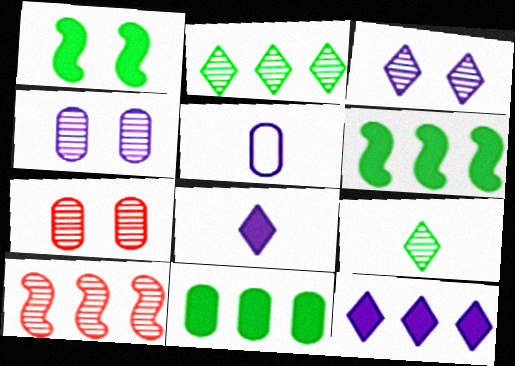[[4, 9, 10], 
[5, 7, 11]]